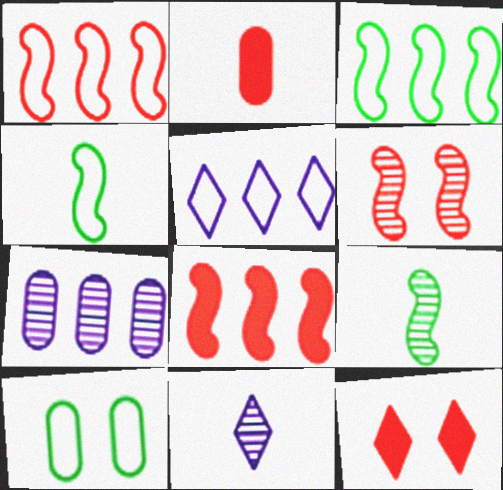[[2, 4, 11], 
[2, 7, 10], 
[2, 8, 12], 
[4, 7, 12], 
[8, 10, 11]]